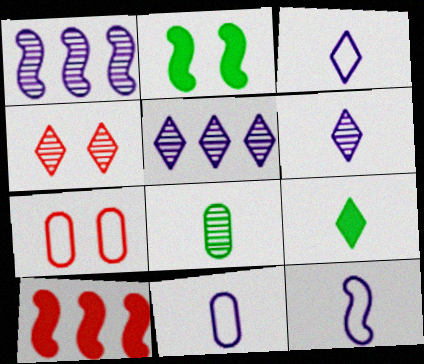[[1, 4, 8], 
[1, 7, 9], 
[3, 11, 12]]